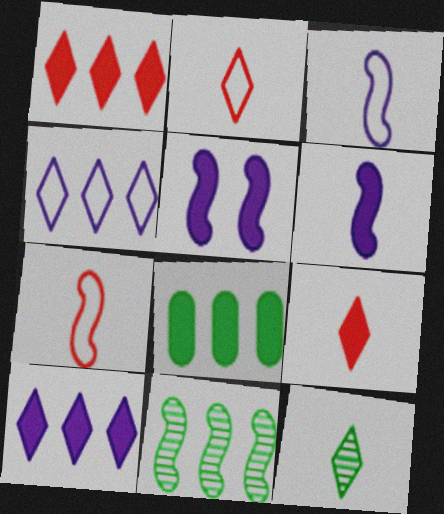[[5, 7, 11], 
[5, 8, 9]]